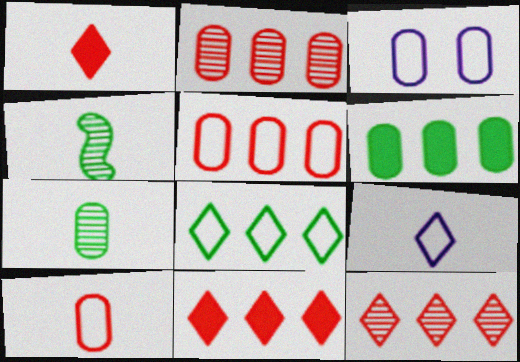[[3, 4, 11]]